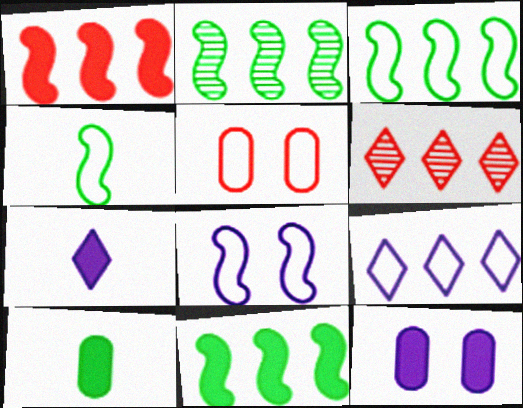[[2, 3, 11], 
[2, 5, 7], 
[4, 5, 9], 
[4, 6, 12], 
[6, 8, 10]]